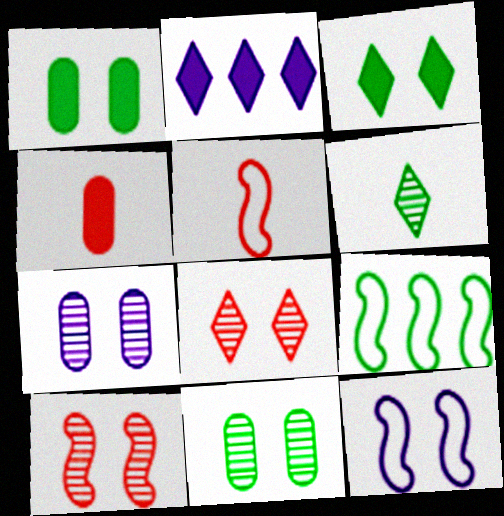[[1, 6, 9], 
[1, 8, 12], 
[2, 5, 11], 
[5, 9, 12]]